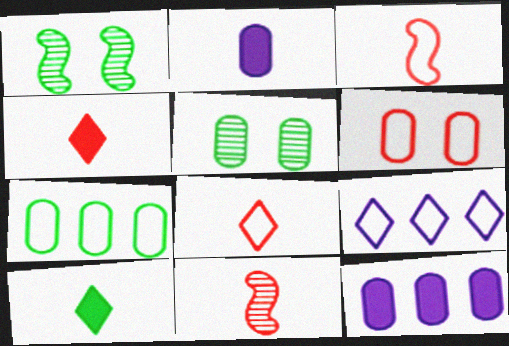[[1, 7, 10], 
[1, 8, 12]]